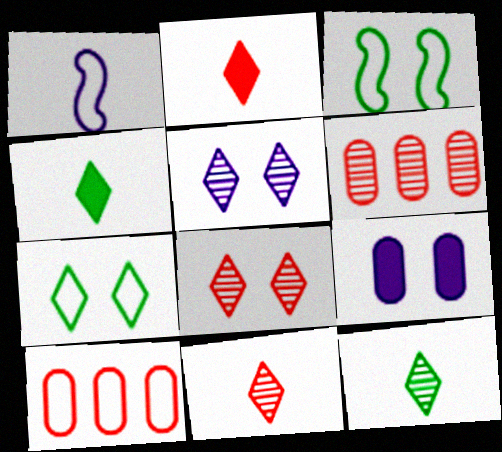[[1, 7, 10], 
[3, 8, 9]]